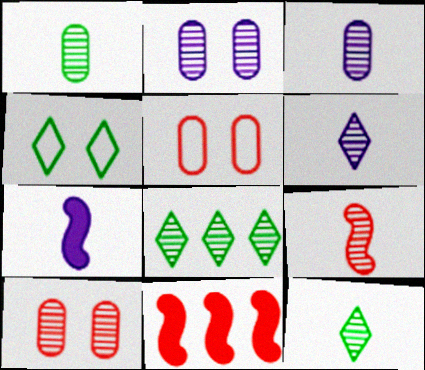[[1, 6, 9], 
[2, 8, 9], 
[3, 4, 11], 
[3, 9, 12], 
[5, 7, 8]]